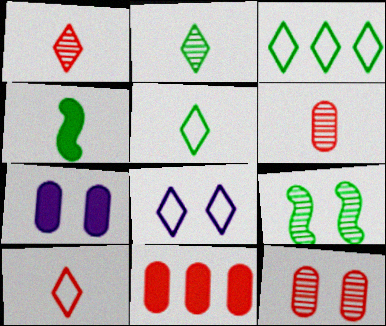[[3, 8, 10]]